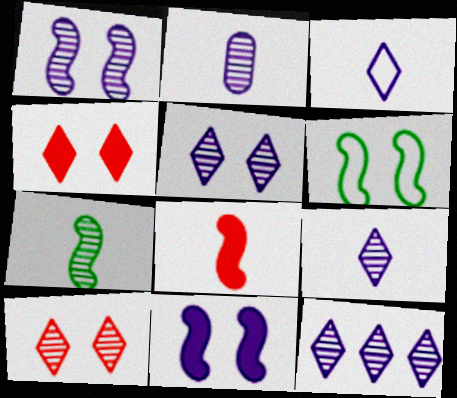[[1, 2, 12], 
[5, 9, 12]]